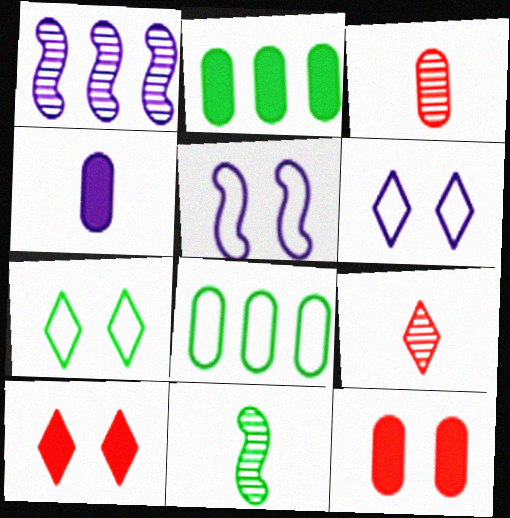[[1, 4, 6], 
[2, 4, 12], 
[2, 5, 9], 
[2, 7, 11]]